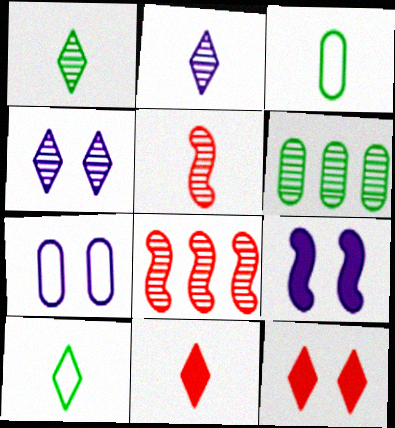[[2, 10, 11], 
[4, 5, 6], 
[4, 7, 9]]